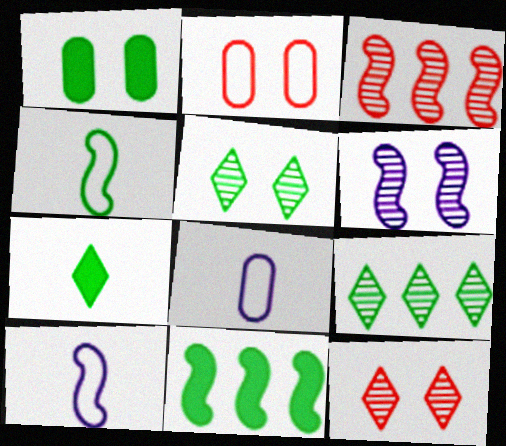[[1, 4, 9], 
[1, 7, 11], 
[8, 11, 12]]